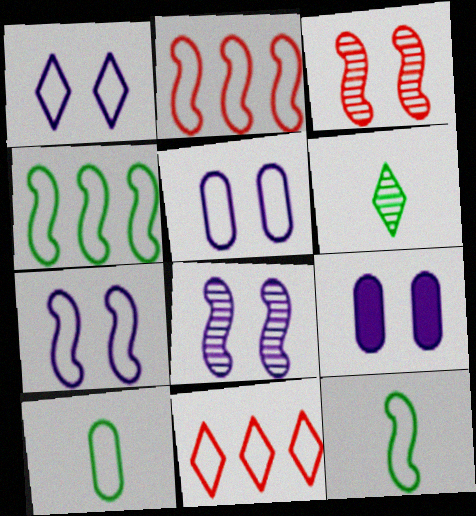[[1, 2, 10], 
[1, 5, 7], 
[1, 8, 9], 
[2, 6, 9], 
[2, 7, 12], 
[5, 11, 12], 
[7, 10, 11]]